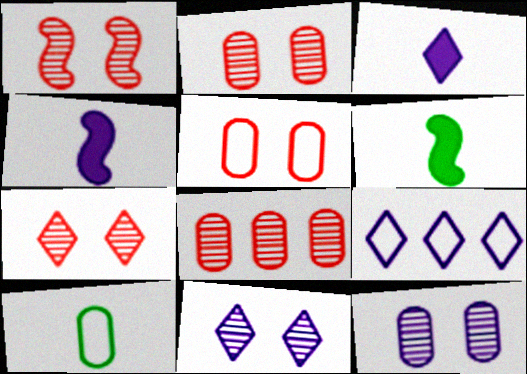[[1, 2, 7], 
[2, 6, 9], 
[3, 9, 11], 
[4, 9, 12]]